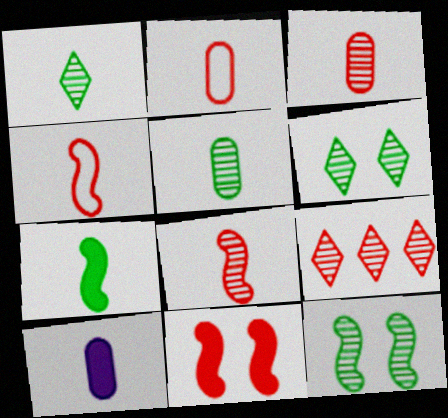[[1, 4, 10], 
[2, 5, 10], 
[2, 9, 11]]